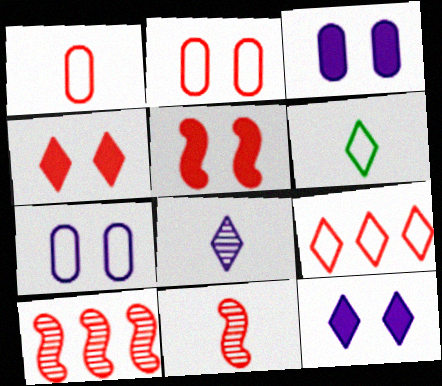[[1, 4, 10], 
[3, 6, 10]]